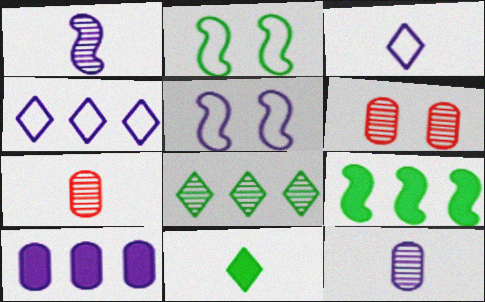[[1, 6, 8], 
[3, 6, 9]]